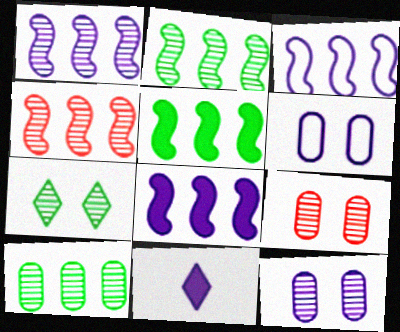[[1, 2, 4], 
[1, 3, 8], 
[1, 6, 11], 
[3, 4, 5], 
[3, 11, 12]]